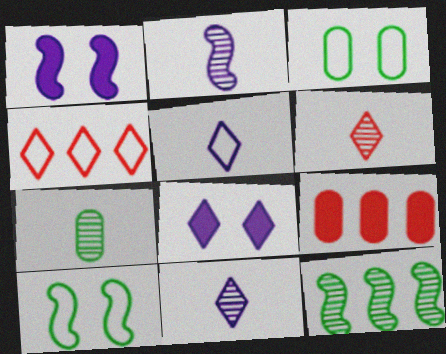[[1, 4, 7], 
[2, 6, 7], 
[9, 10, 11]]